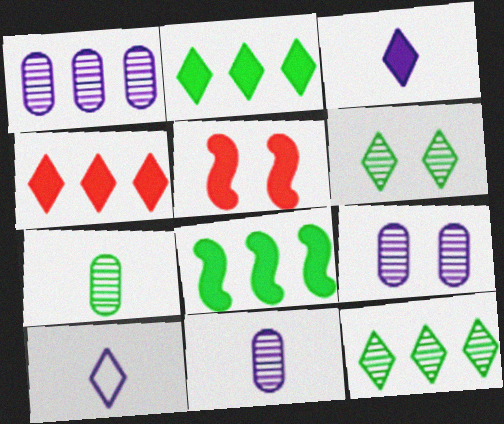[[1, 9, 11], 
[4, 6, 10]]